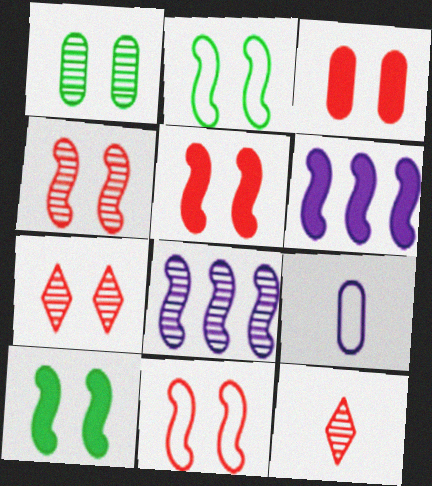[[1, 8, 12], 
[3, 7, 11], 
[4, 5, 11]]